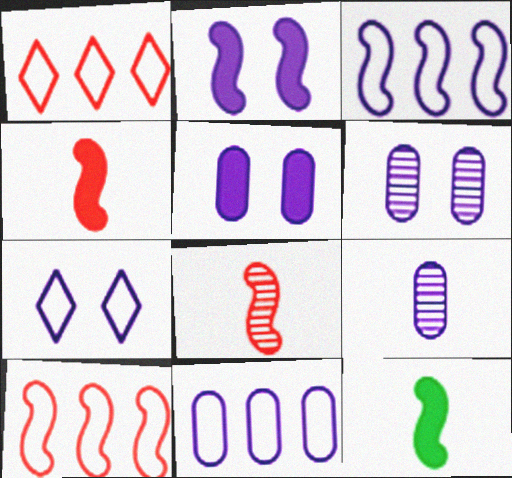[[1, 6, 12], 
[2, 6, 7], 
[5, 9, 11]]